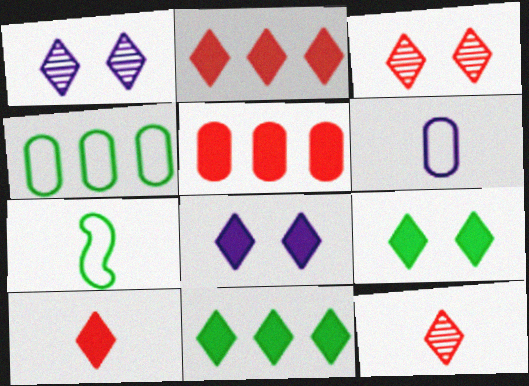[[1, 5, 7], 
[8, 10, 11]]